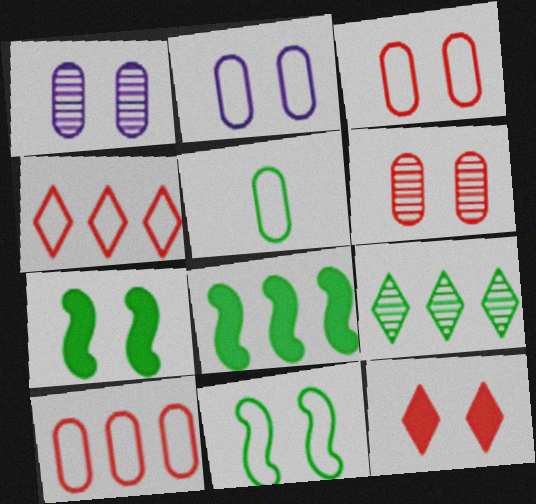[[1, 11, 12], 
[2, 5, 10], 
[5, 7, 9]]